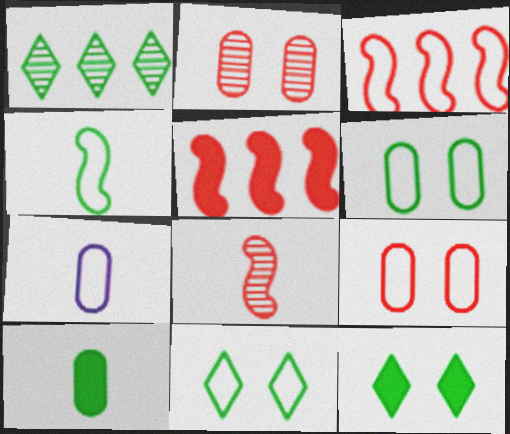[[3, 7, 11]]